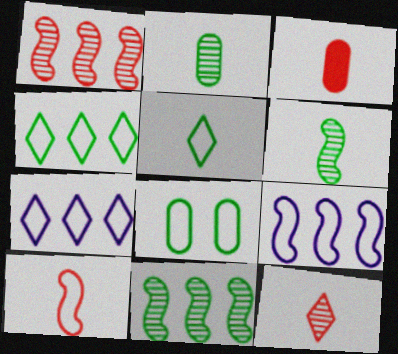[[3, 10, 12], 
[7, 8, 10]]